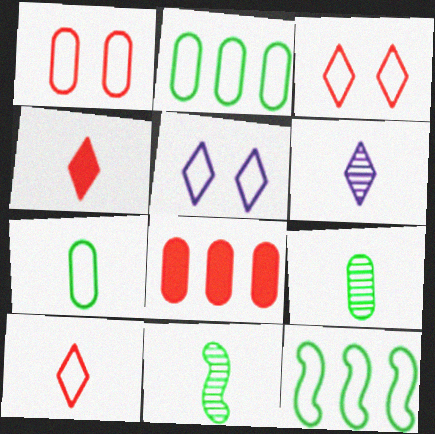[[5, 8, 11]]